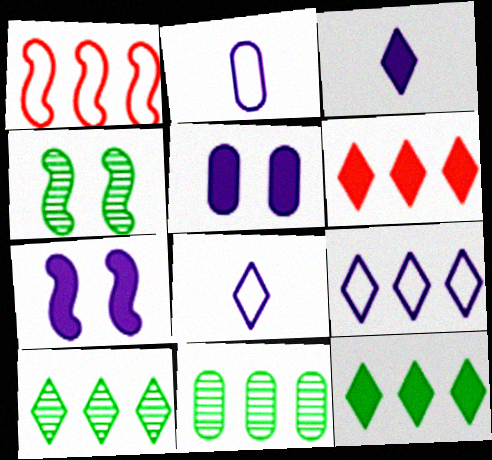[[2, 4, 6], 
[6, 9, 10]]